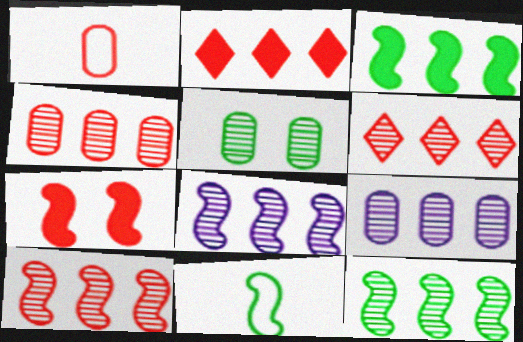[[1, 6, 7], 
[4, 6, 10], 
[6, 9, 12], 
[7, 8, 11], 
[8, 10, 12]]